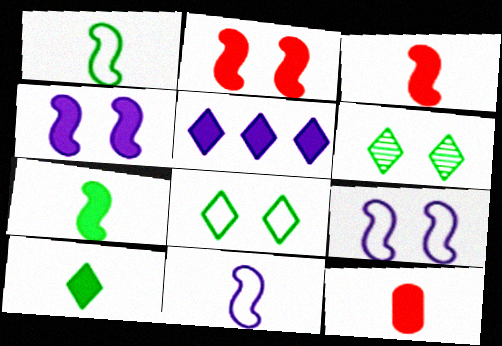[]